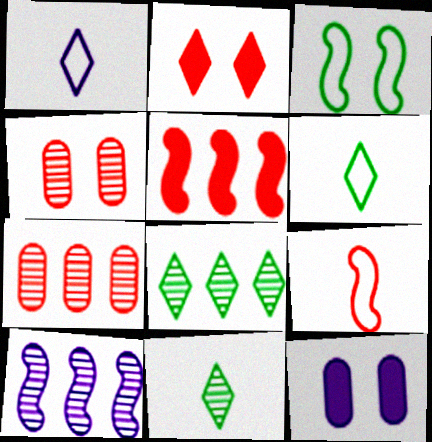[[1, 2, 8], 
[1, 10, 12], 
[2, 7, 9], 
[4, 10, 11], 
[7, 8, 10], 
[8, 9, 12]]